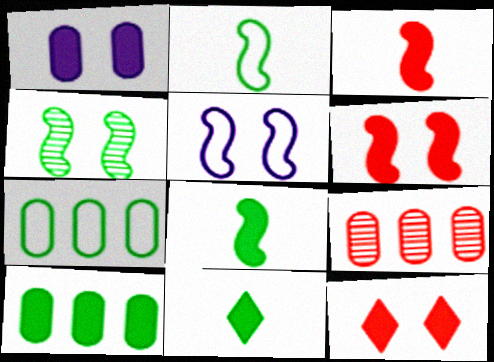[[4, 5, 6], 
[4, 7, 11], 
[5, 9, 11]]